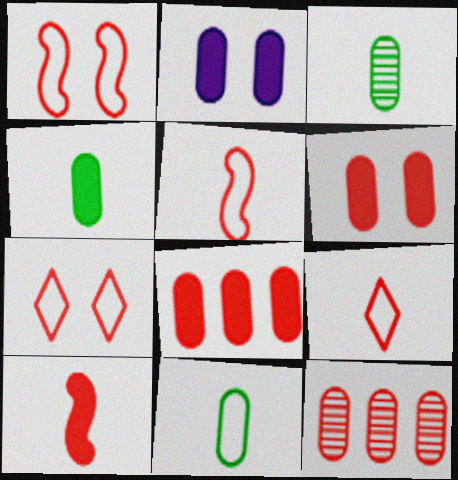[[2, 4, 8], 
[2, 11, 12], 
[3, 4, 11], 
[7, 10, 12]]